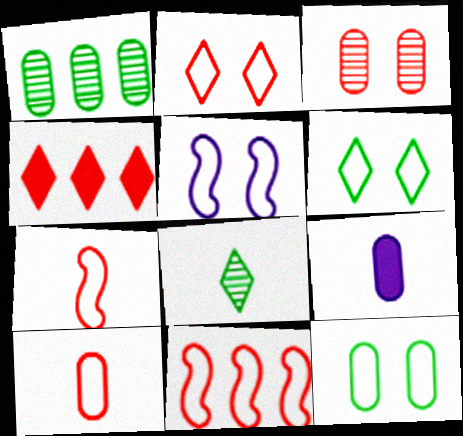[[2, 5, 12], 
[2, 10, 11], 
[3, 4, 7], 
[7, 8, 9]]